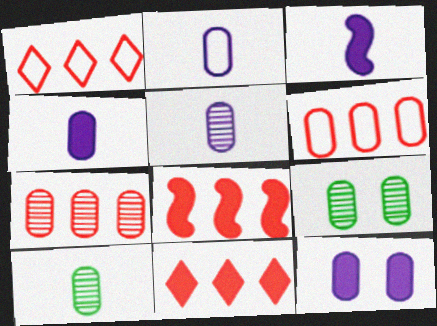[[1, 3, 9], 
[1, 7, 8], 
[2, 4, 5], 
[4, 6, 9], 
[5, 7, 9], 
[6, 10, 12]]